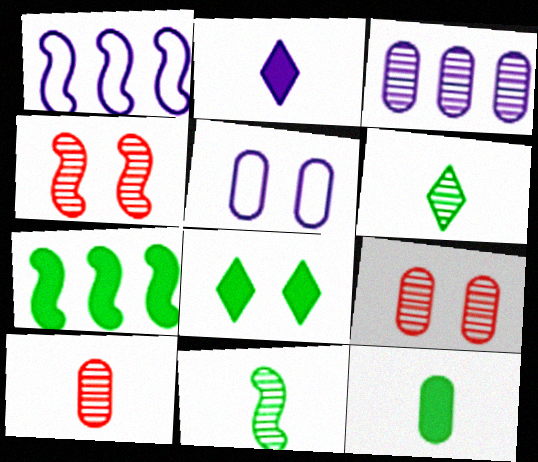[[1, 8, 10], 
[3, 4, 6], 
[4, 5, 8], 
[7, 8, 12]]